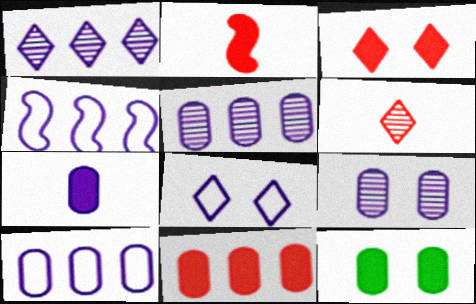[[2, 3, 11], 
[4, 6, 12], 
[7, 9, 10], 
[7, 11, 12]]